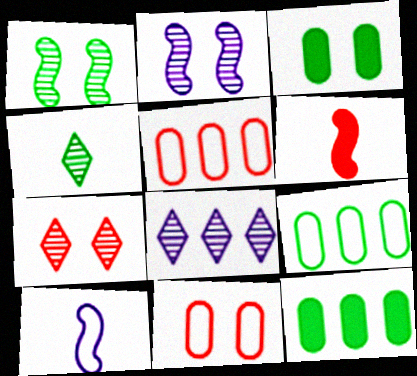[[4, 7, 8], 
[5, 6, 7], 
[7, 10, 12]]